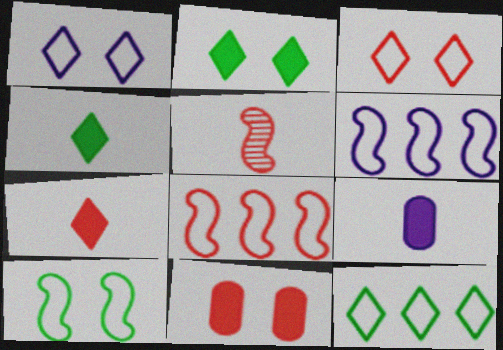[]